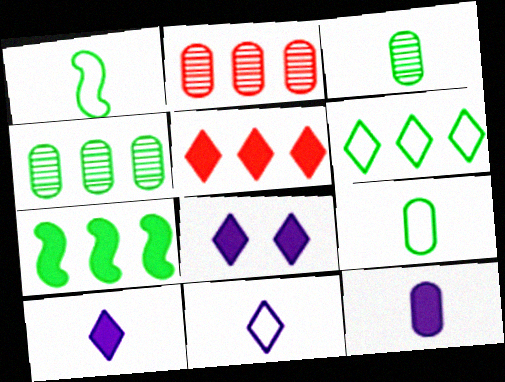[[1, 2, 8], 
[4, 6, 7]]